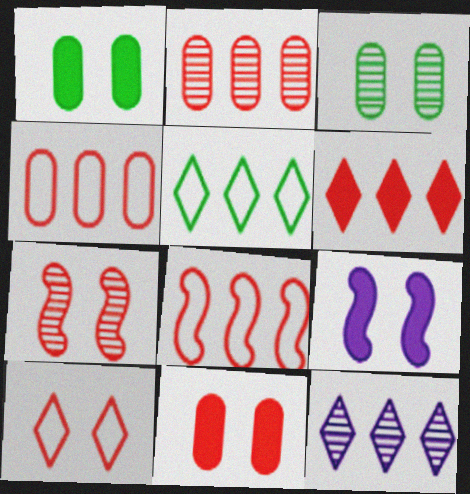[[2, 6, 8], 
[3, 9, 10], 
[5, 6, 12], 
[7, 10, 11]]